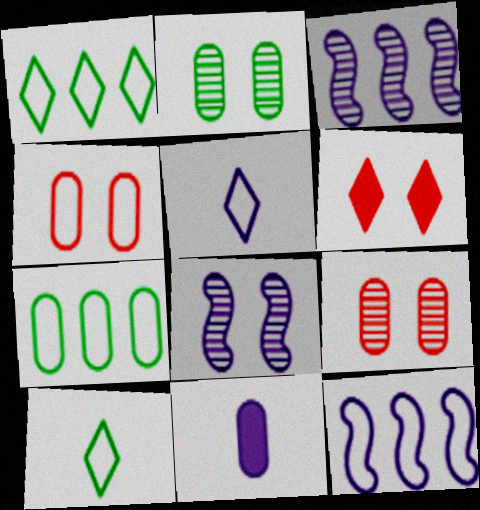[[4, 10, 12], 
[7, 9, 11]]